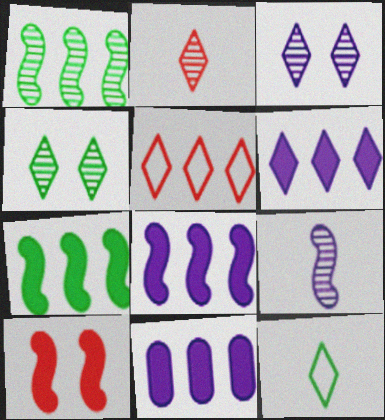[[1, 5, 11], 
[6, 8, 11]]